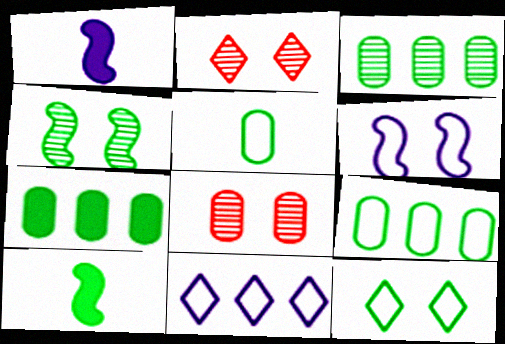[[1, 2, 9], 
[3, 7, 9], 
[3, 10, 12], 
[8, 10, 11]]